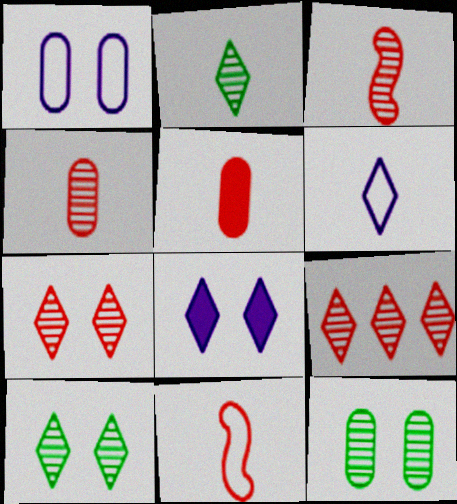[]